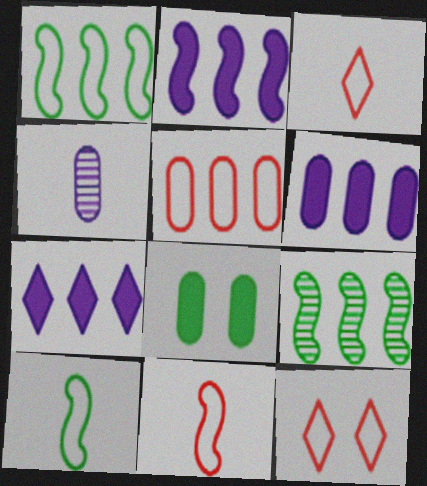[[2, 6, 7], 
[4, 5, 8], 
[5, 7, 9], 
[5, 11, 12]]